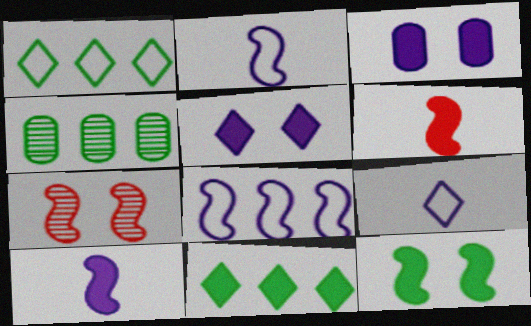[[3, 6, 11]]